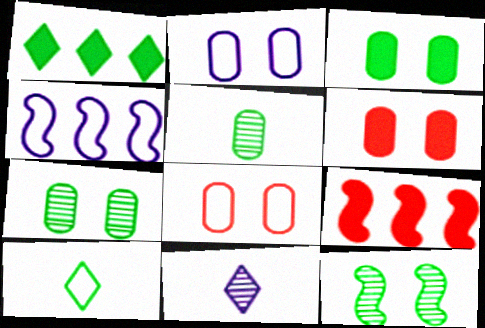[[2, 6, 7], 
[4, 8, 10]]